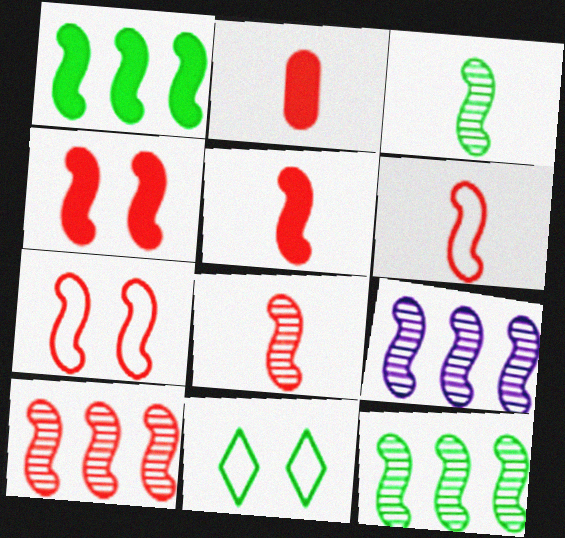[[2, 9, 11], 
[4, 6, 10], 
[5, 6, 8], 
[5, 7, 10], 
[9, 10, 12]]